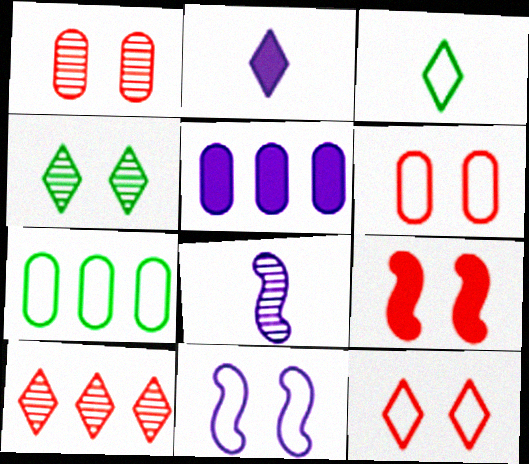[[1, 9, 12]]